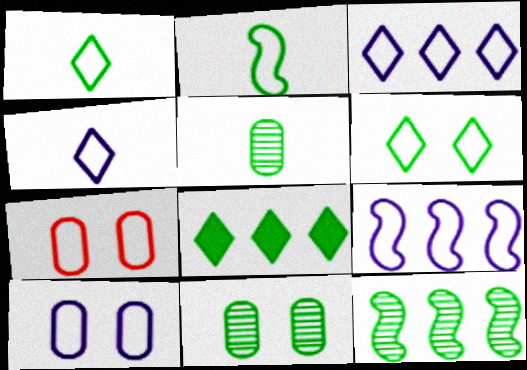[[1, 7, 9], 
[2, 3, 7], 
[2, 8, 11], 
[4, 9, 10]]